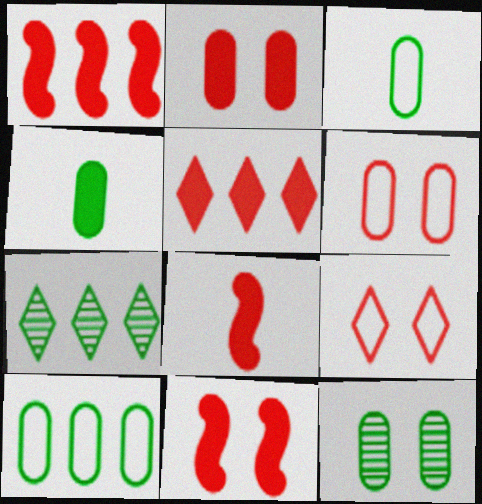[[1, 8, 11], 
[2, 5, 8], 
[4, 10, 12]]